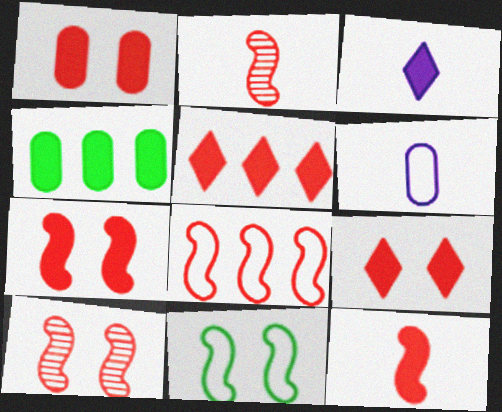[[1, 5, 12], 
[1, 7, 9], 
[2, 7, 8], 
[3, 4, 7], 
[8, 10, 12]]